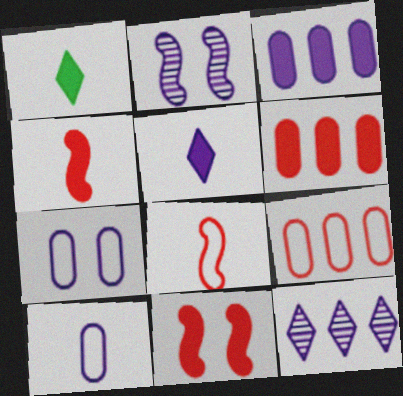[[1, 2, 9], 
[1, 3, 11]]